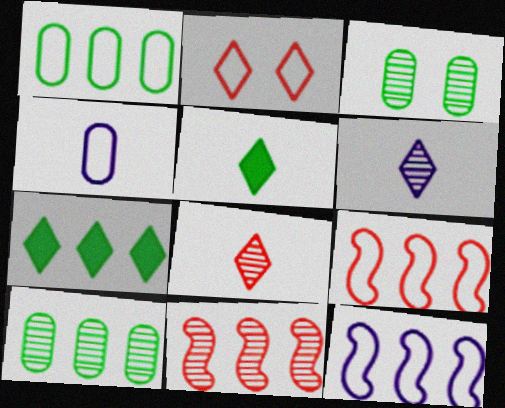[[2, 6, 7], 
[3, 6, 11]]